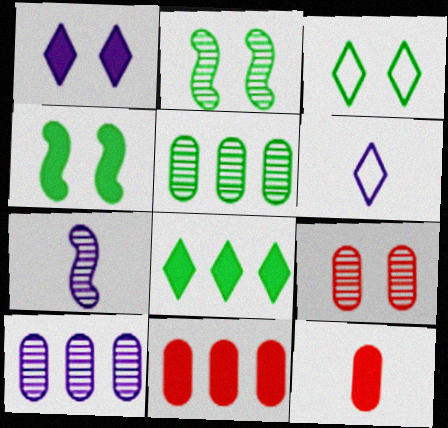[[2, 6, 11], 
[3, 7, 11]]